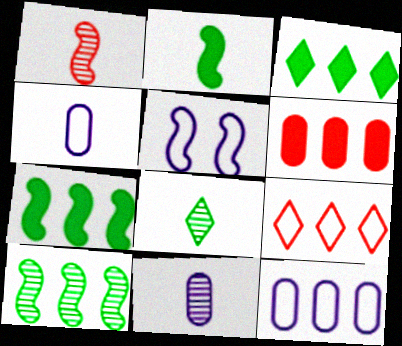[[1, 5, 7], 
[1, 8, 11], 
[5, 6, 8]]